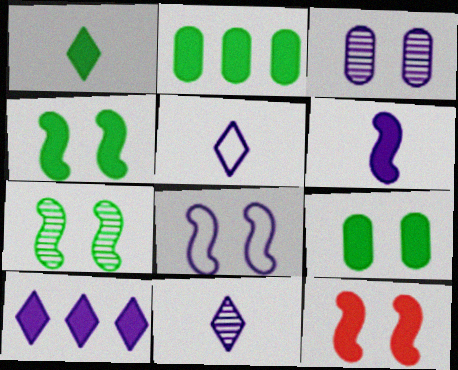[[1, 2, 4], 
[7, 8, 12]]